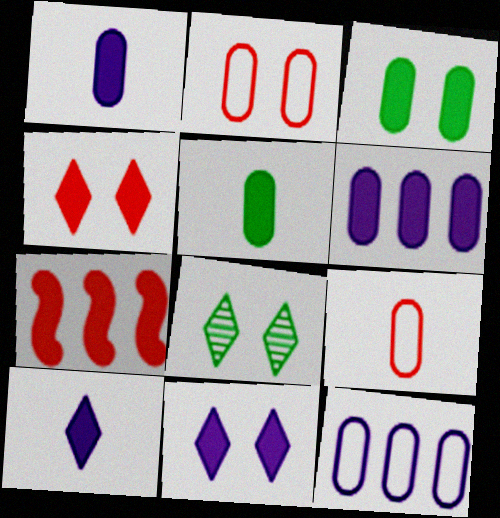[[3, 7, 10], 
[5, 7, 11]]